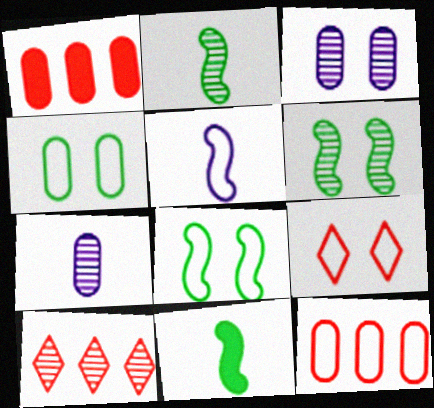[[1, 4, 7], 
[2, 3, 10], 
[6, 7, 10]]